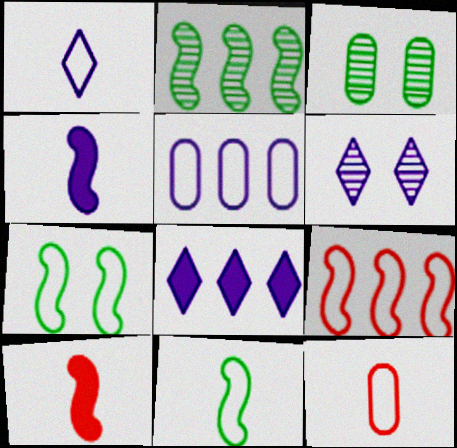[[1, 6, 8], 
[1, 11, 12], 
[4, 5, 6]]